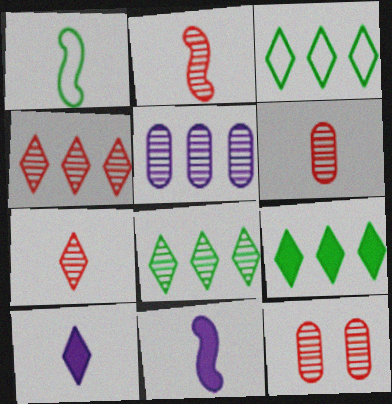[[1, 2, 11], 
[1, 6, 10], 
[2, 4, 12], 
[2, 6, 7], 
[3, 8, 9], 
[3, 11, 12]]